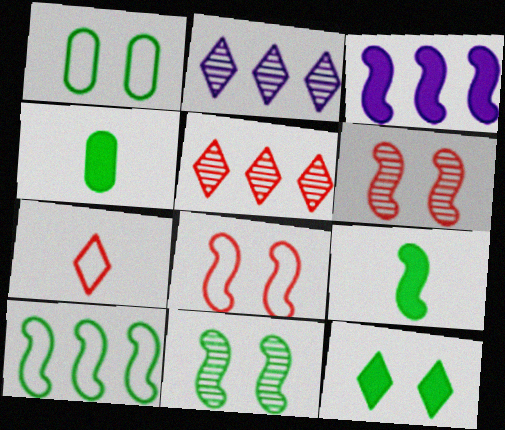[[1, 11, 12], 
[2, 4, 8], 
[2, 7, 12], 
[9, 10, 11]]